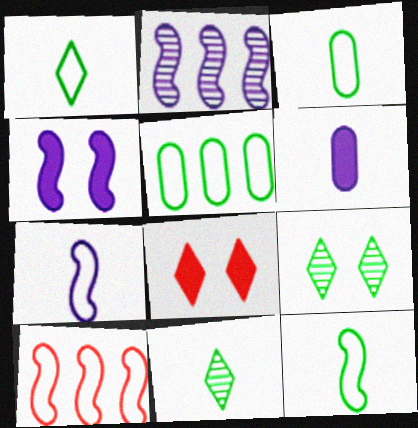[[1, 3, 12], 
[2, 3, 8], 
[2, 4, 7], 
[6, 9, 10]]